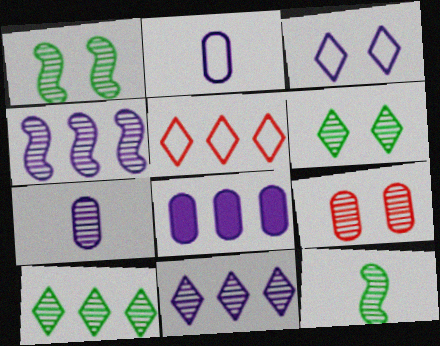[[9, 11, 12]]